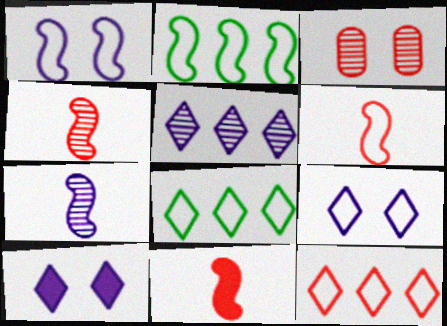[[1, 2, 6], 
[3, 11, 12], 
[4, 6, 11]]